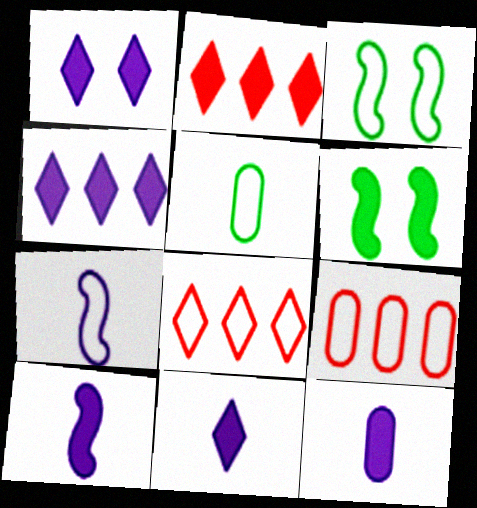[[1, 4, 11], 
[2, 6, 12], 
[10, 11, 12]]